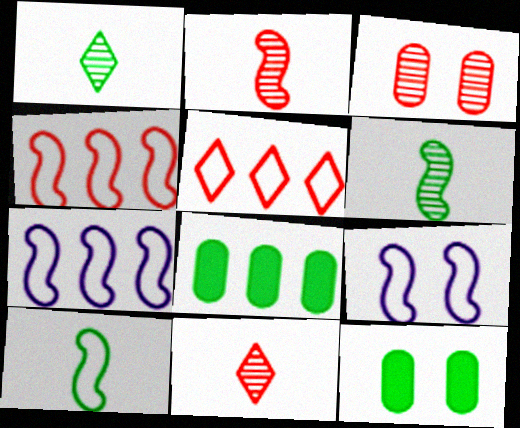[[4, 9, 10], 
[7, 11, 12], 
[8, 9, 11]]